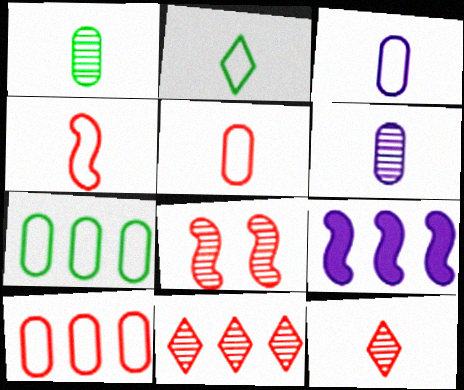[[2, 3, 4], 
[7, 9, 11]]